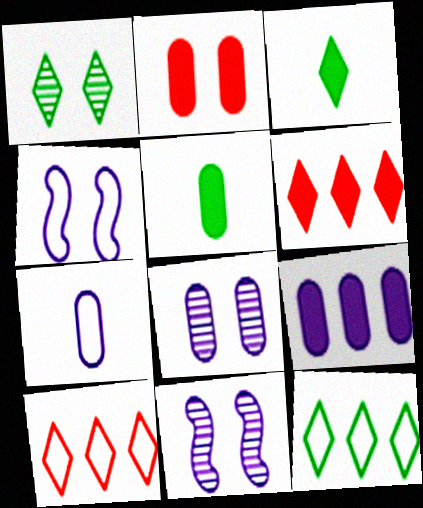[[1, 2, 4], 
[1, 3, 12], 
[2, 5, 9], 
[5, 10, 11], 
[7, 8, 9]]